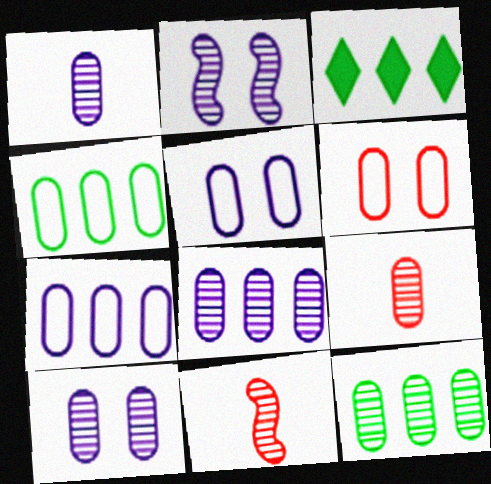[[1, 8, 10], 
[3, 5, 11], 
[9, 10, 12]]